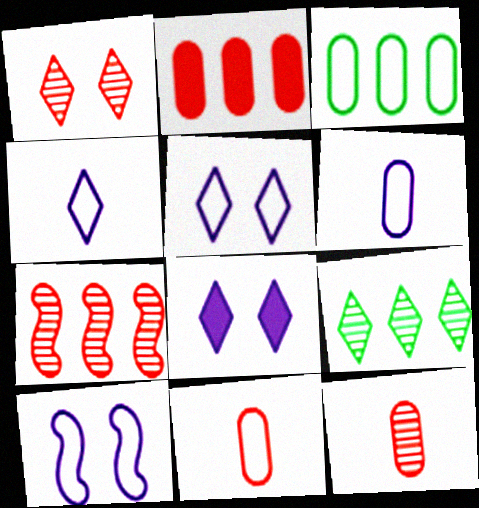[[1, 7, 12]]